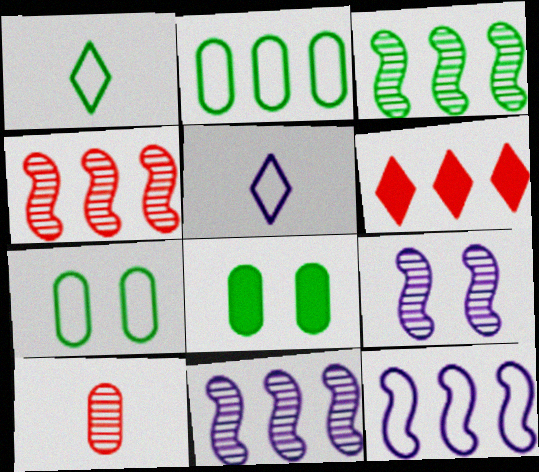[[1, 3, 8], 
[2, 6, 11], 
[3, 4, 11], 
[4, 5, 8]]